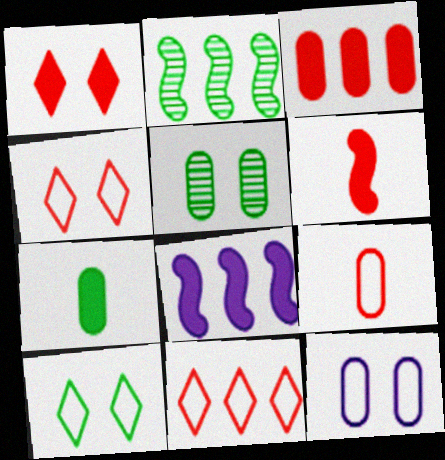[[1, 3, 6], 
[1, 7, 8], 
[2, 7, 10]]